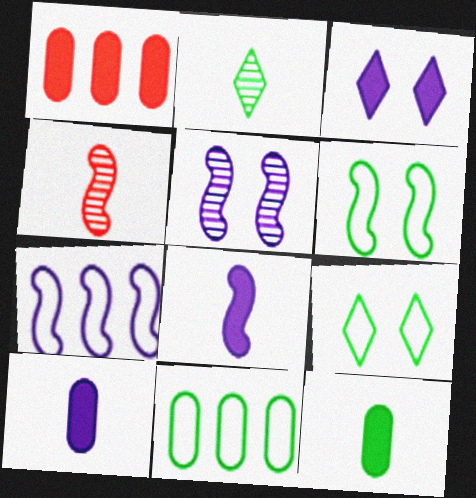[[3, 4, 11], 
[5, 7, 8]]